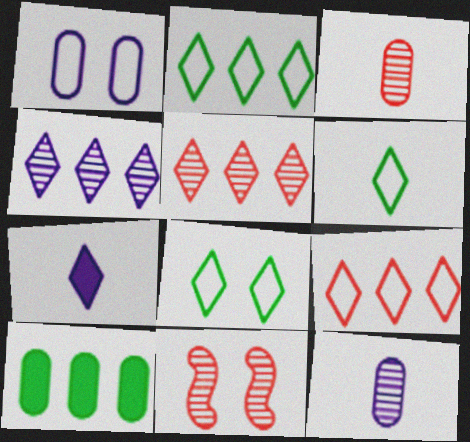[[1, 3, 10], 
[2, 6, 8], 
[3, 5, 11], 
[5, 7, 8]]